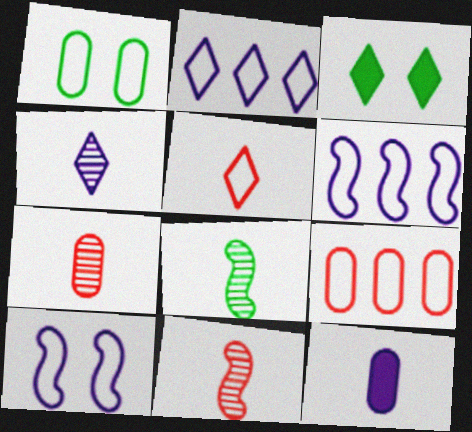[[1, 5, 6], 
[3, 6, 7], 
[4, 7, 8], 
[5, 8, 12]]